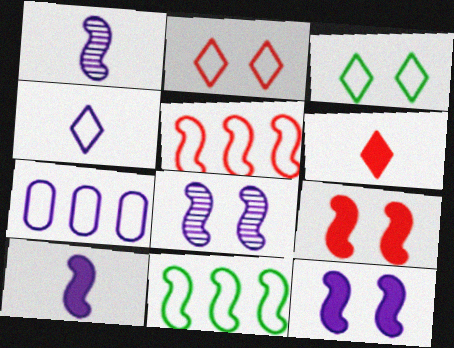[[1, 9, 11]]